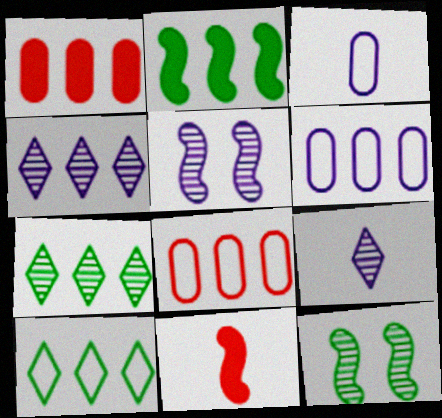[[2, 4, 8]]